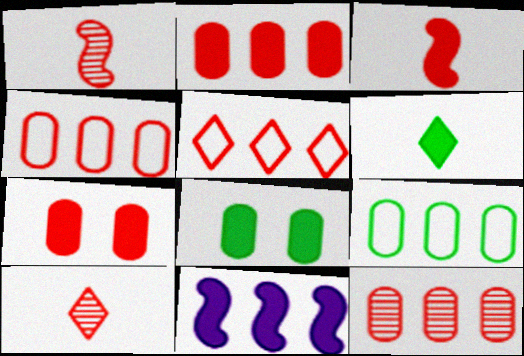[[1, 5, 7], 
[2, 4, 12], 
[6, 7, 11]]